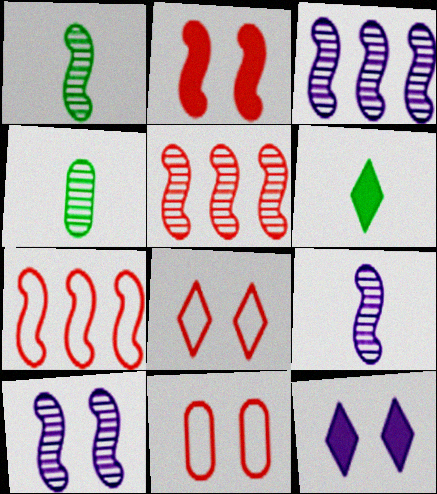[[1, 5, 10], 
[3, 6, 11], 
[3, 9, 10], 
[4, 7, 12]]